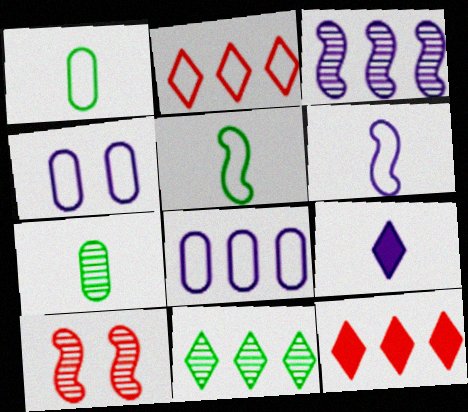[[2, 4, 5], 
[3, 4, 9]]